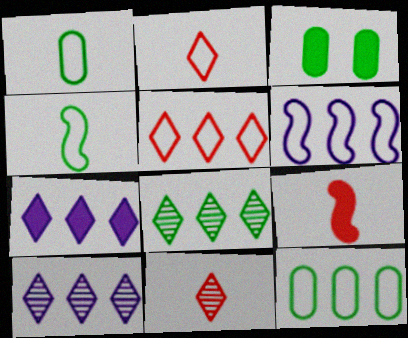[[3, 4, 8], 
[3, 6, 11], 
[3, 7, 9], 
[5, 6, 12], 
[5, 7, 8]]